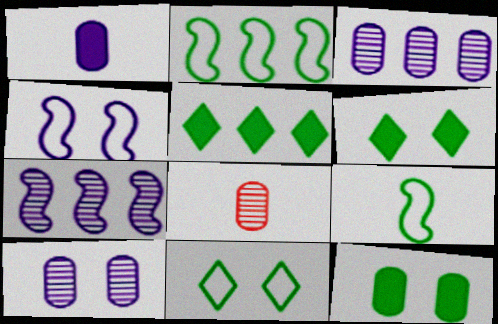[[4, 5, 8]]